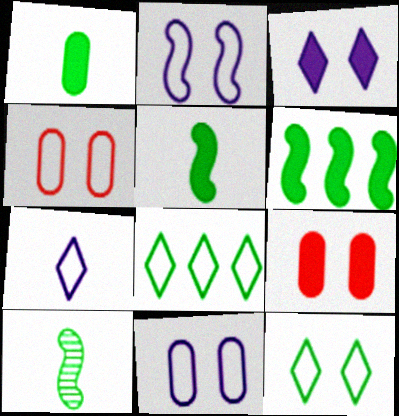[[2, 4, 12]]